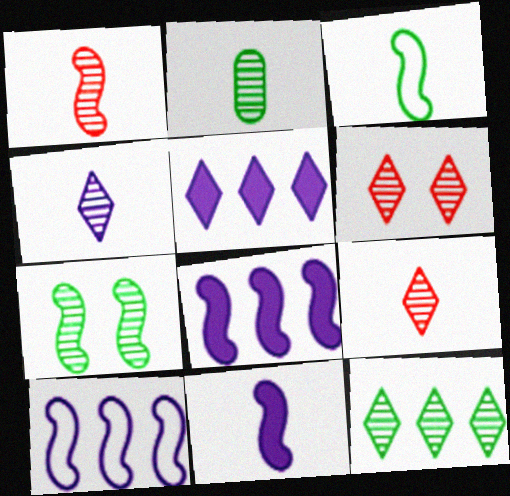[[1, 2, 4], 
[1, 3, 11], 
[2, 7, 12], 
[4, 6, 12]]